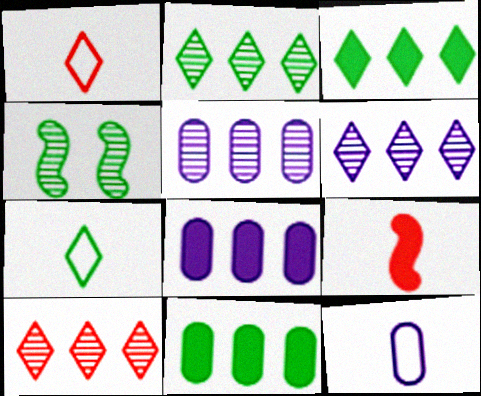[[1, 4, 8], 
[2, 6, 10], 
[4, 7, 11]]